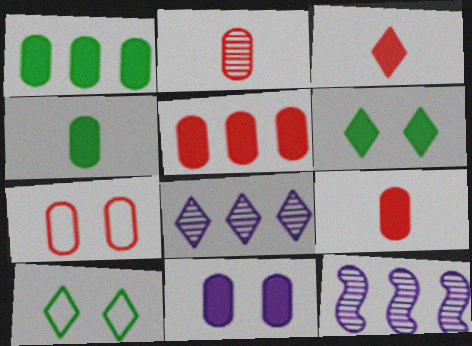[[1, 9, 11], 
[2, 5, 7], 
[3, 8, 10], 
[4, 5, 11], 
[9, 10, 12]]